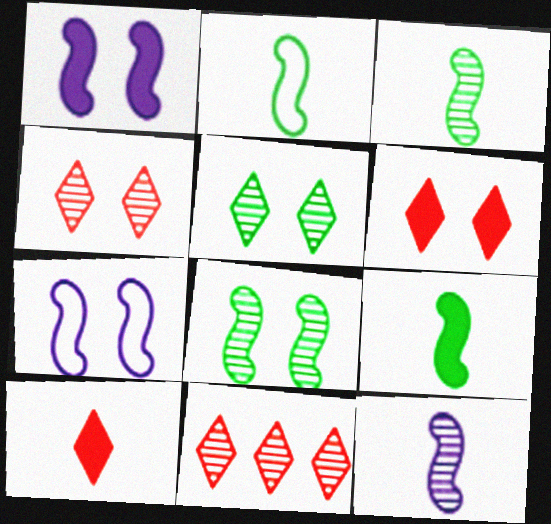[[2, 3, 9]]